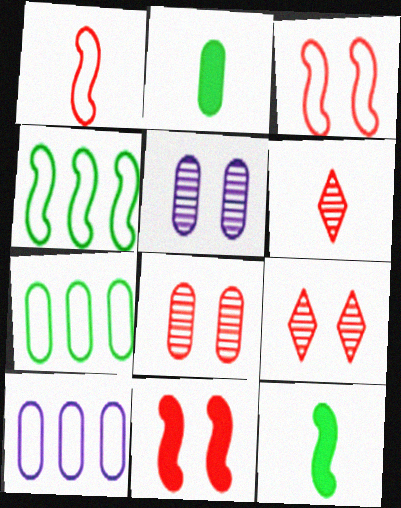[[2, 8, 10], 
[9, 10, 12]]